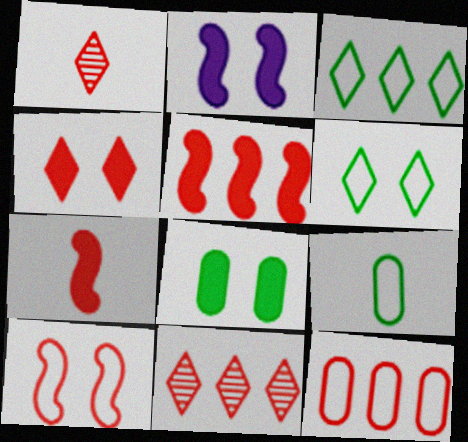[[2, 4, 8], 
[2, 9, 11], 
[5, 11, 12]]